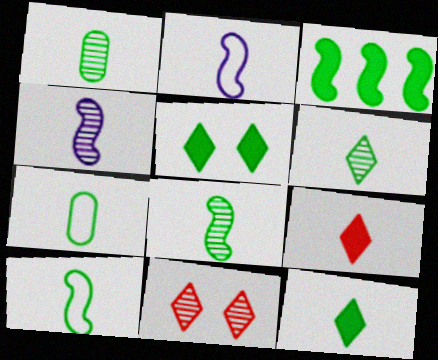[[1, 2, 9], 
[1, 6, 8], 
[1, 10, 12], 
[4, 7, 9], 
[7, 8, 12]]